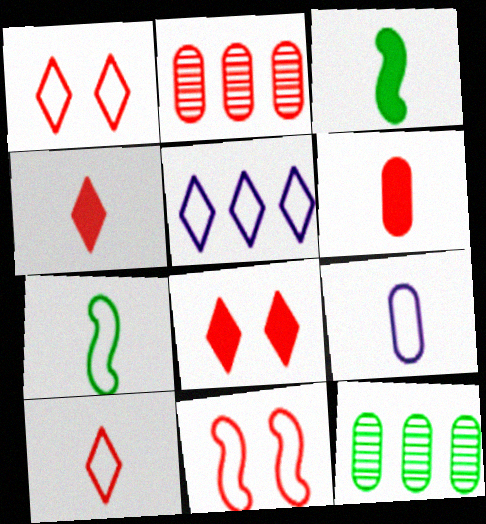[[2, 4, 11], 
[7, 9, 10]]